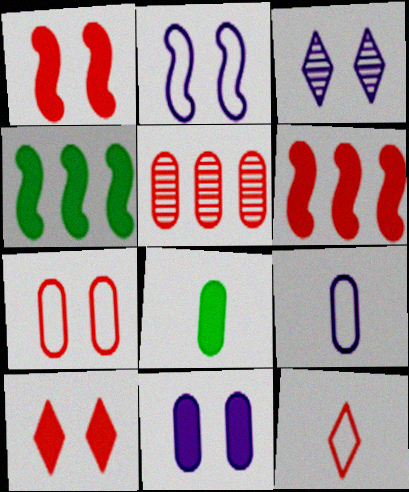[[1, 5, 12], 
[2, 3, 11]]